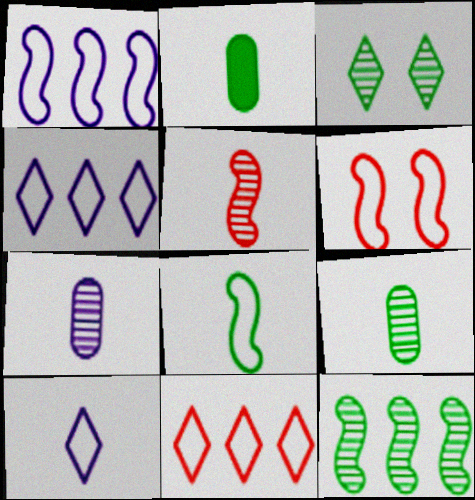[[1, 6, 8], 
[2, 5, 10], 
[3, 9, 12]]